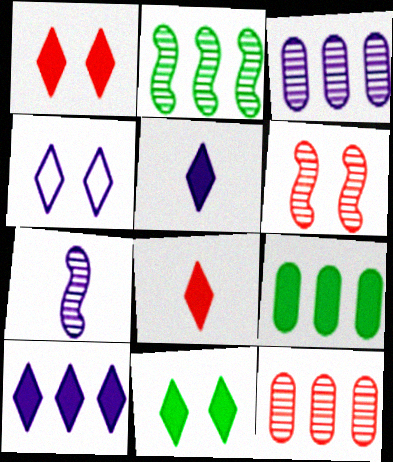[[2, 6, 7], 
[8, 10, 11]]